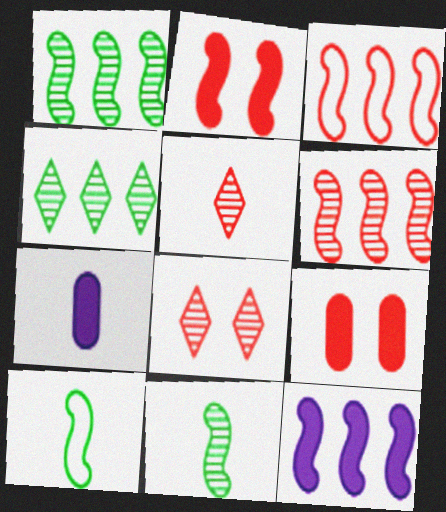[[1, 3, 12], 
[3, 5, 9], 
[5, 7, 10]]